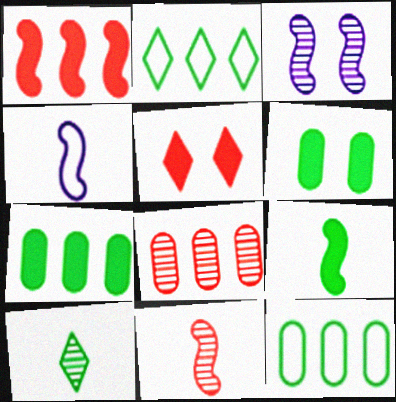[[3, 8, 10], 
[4, 9, 11]]